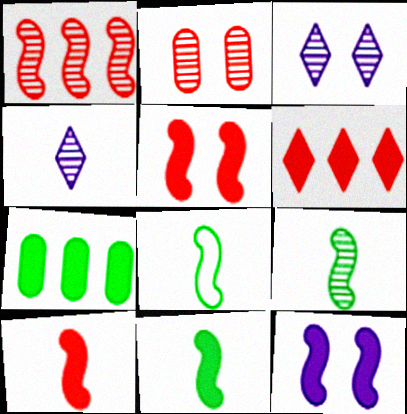[[1, 8, 12], 
[8, 9, 11]]